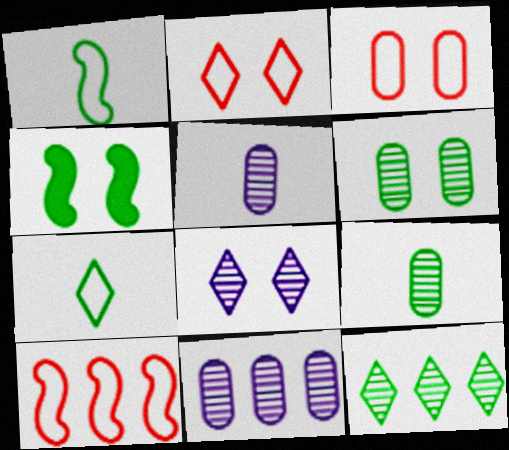[[3, 4, 8]]